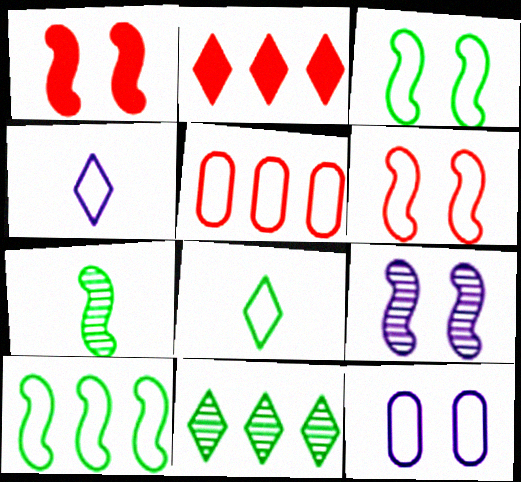[[1, 3, 9], 
[2, 7, 12], 
[3, 4, 5]]